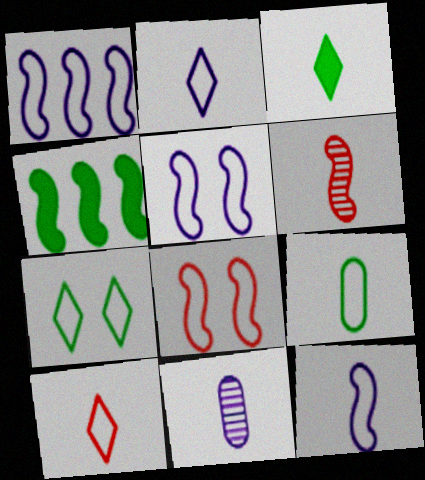[[1, 5, 12], 
[4, 5, 6], 
[9, 10, 12]]